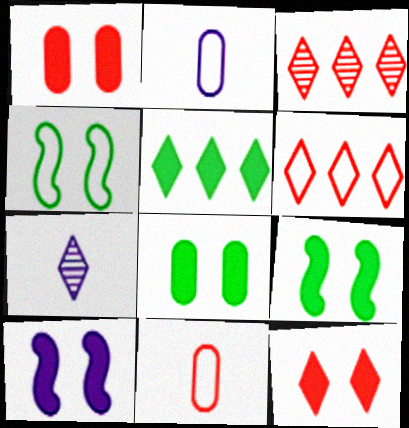[[2, 3, 9], 
[2, 4, 6], 
[8, 10, 12]]